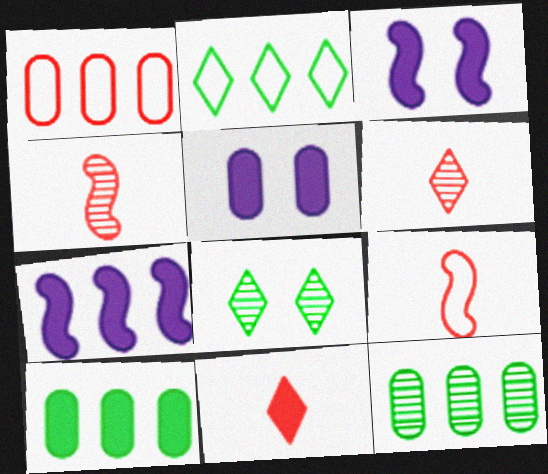[[2, 4, 5], 
[3, 10, 11]]